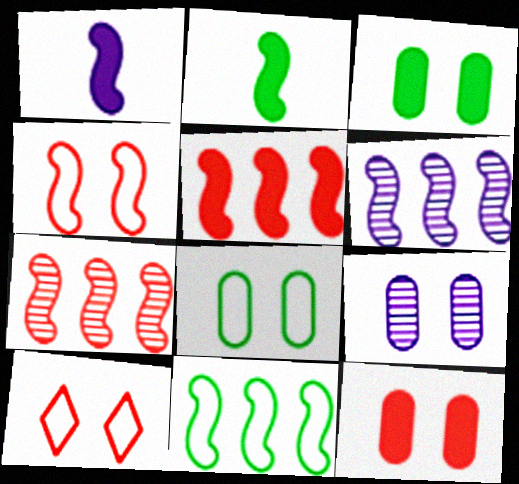[[2, 4, 6], 
[5, 6, 11], 
[8, 9, 12]]